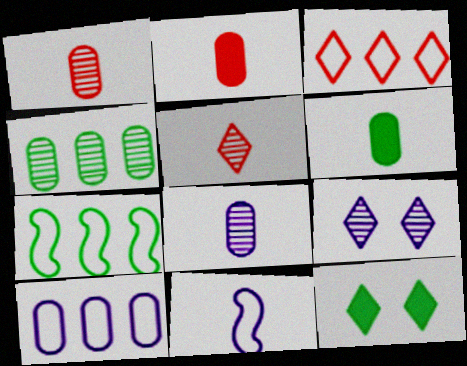[[2, 7, 9], 
[3, 7, 10], 
[5, 6, 11]]